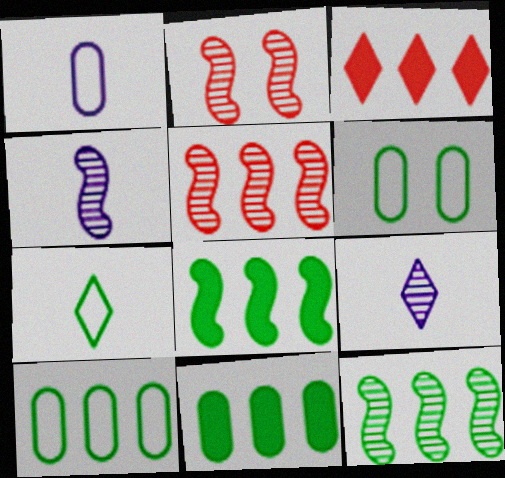[[2, 4, 12], 
[3, 4, 6]]